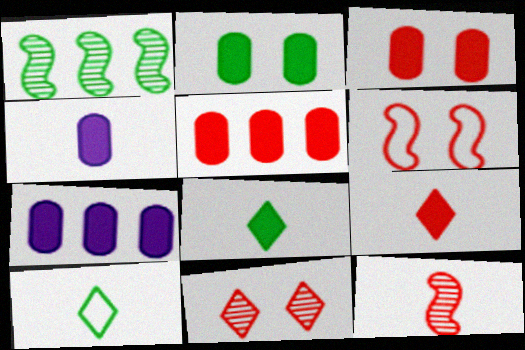[[1, 2, 10], 
[2, 4, 5], 
[3, 6, 11], 
[4, 10, 12]]